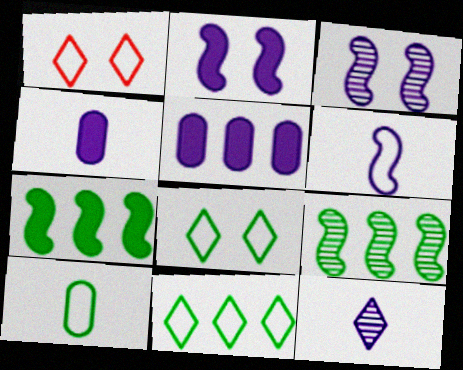[[1, 4, 9], 
[4, 6, 12]]